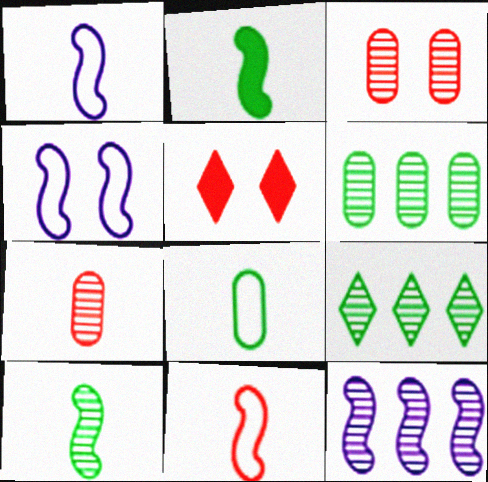[[1, 5, 6], 
[5, 8, 12]]